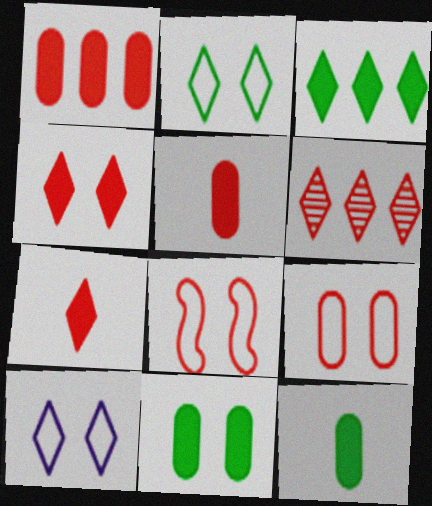[[5, 6, 8]]